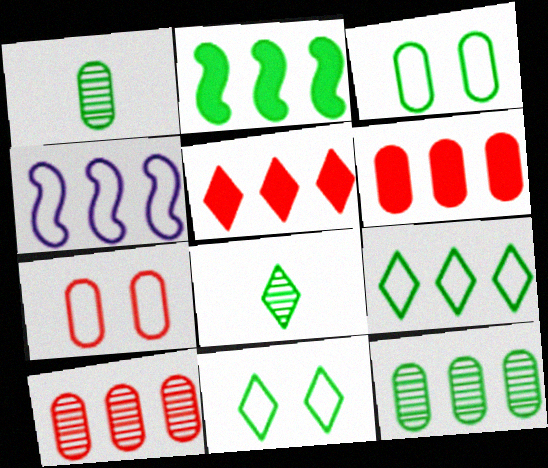[[1, 2, 11], 
[2, 3, 8], 
[2, 9, 12], 
[4, 5, 12]]